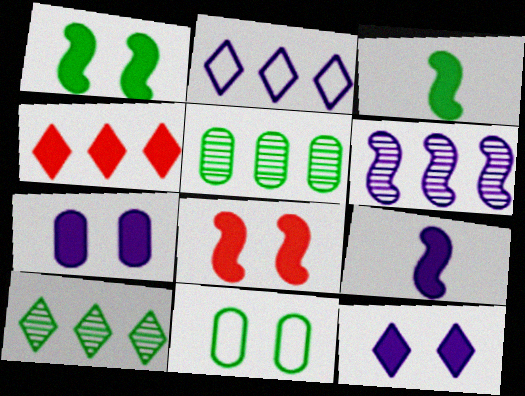[[2, 4, 10], 
[3, 4, 7], 
[3, 10, 11]]